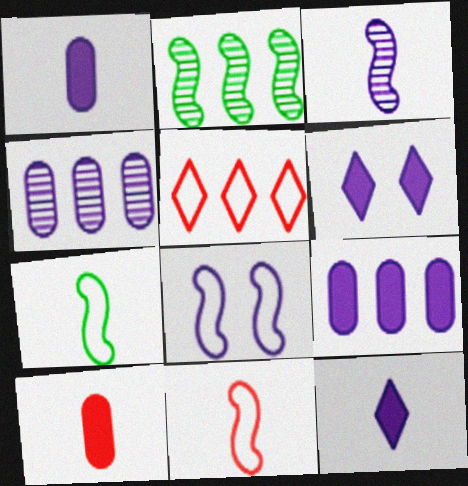[[2, 5, 9], 
[4, 8, 12]]